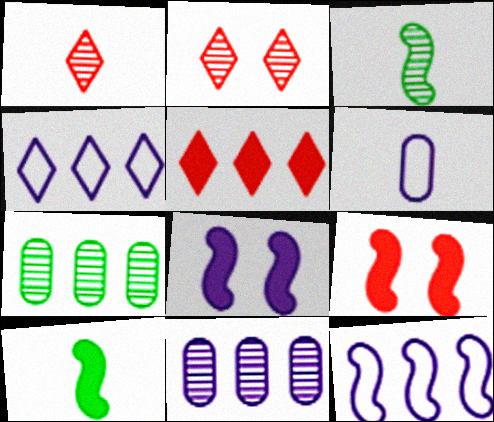[[1, 6, 10], 
[2, 3, 11], 
[3, 9, 12], 
[5, 7, 12]]